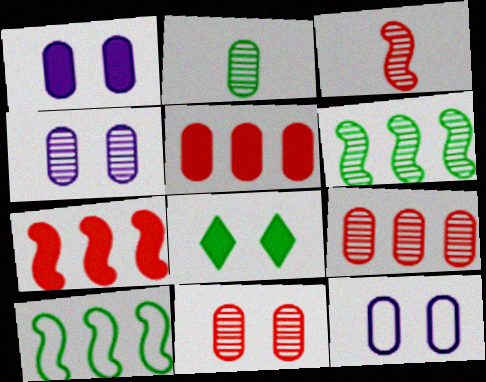[[1, 4, 12], 
[2, 4, 9], 
[2, 5, 12], 
[2, 8, 10]]